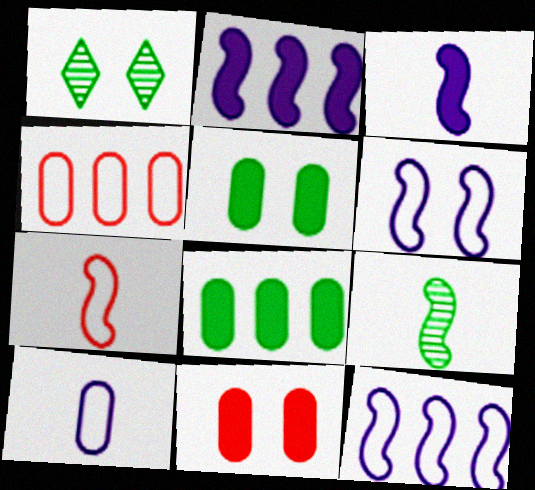[[1, 3, 4], 
[1, 6, 11], 
[3, 7, 9]]